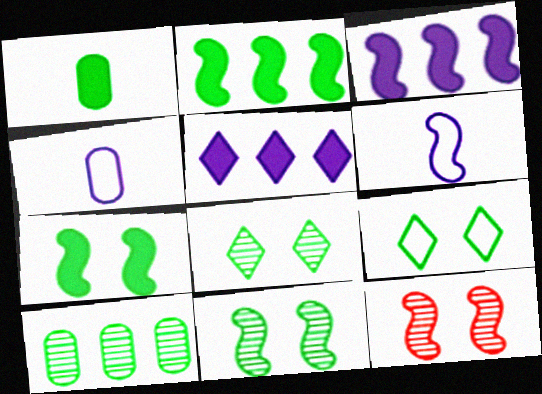[[2, 6, 12]]